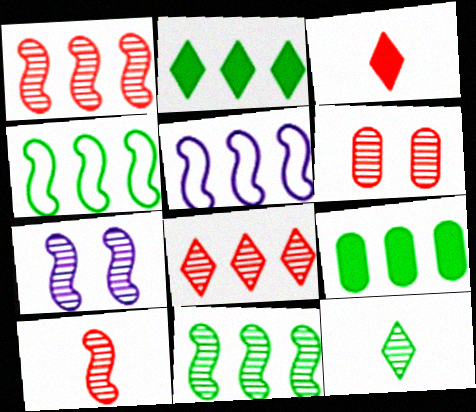[[5, 8, 9], 
[6, 8, 10], 
[7, 10, 11]]